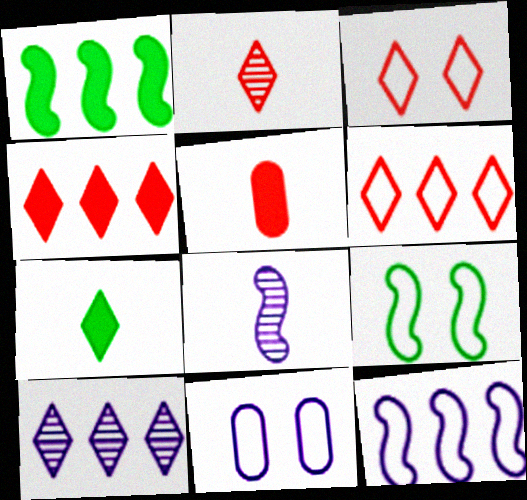[[1, 2, 11], 
[2, 3, 4], 
[3, 7, 10], 
[3, 9, 11], 
[5, 9, 10]]